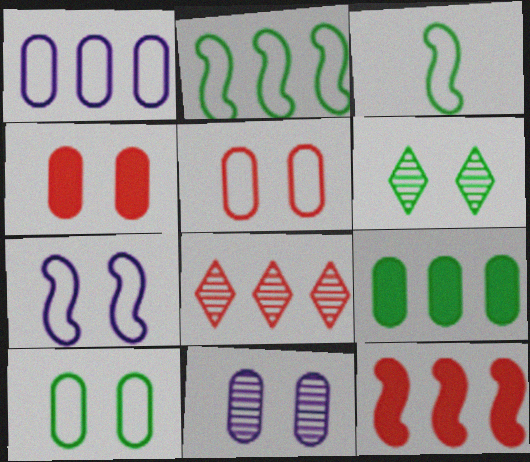[[3, 6, 9], 
[4, 6, 7], 
[4, 10, 11]]